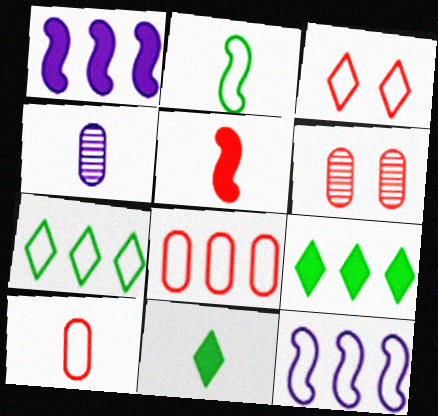[[6, 11, 12], 
[7, 8, 12]]